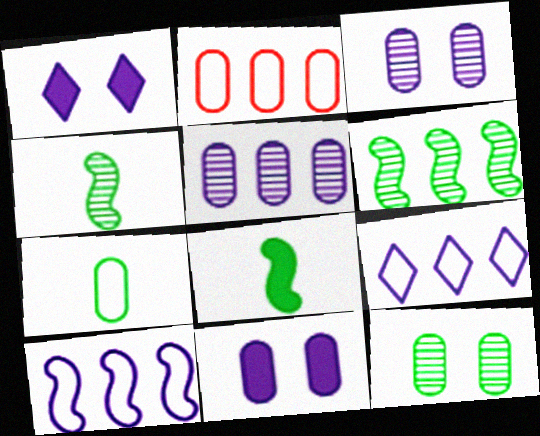[[1, 2, 4]]